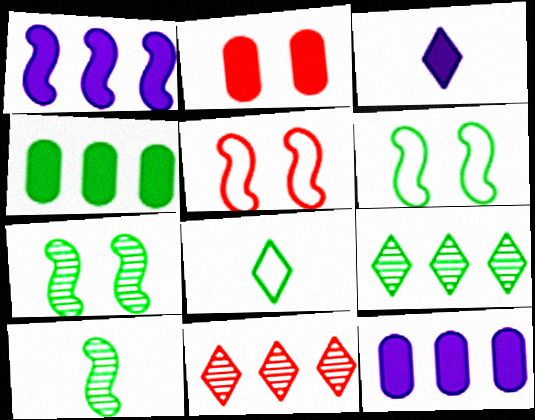[[1, 5, 10], 
[4, 7, 8]]